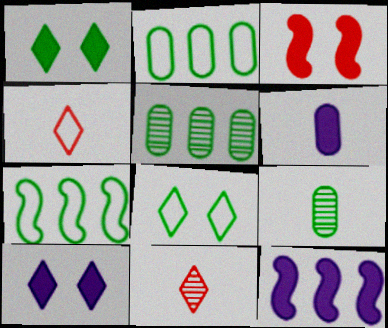[[1, 7, 9], 
[6, 10, 12]]